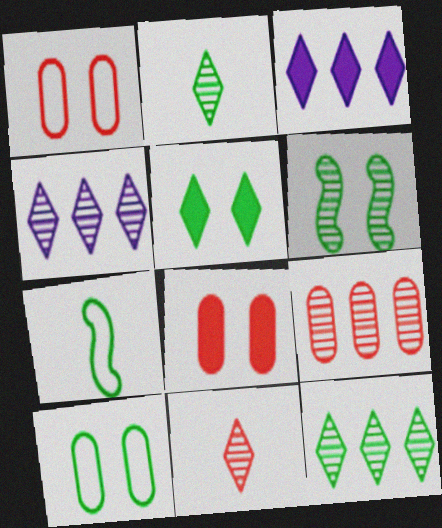[[4, 7, 8], 
[5, 6, 10]]